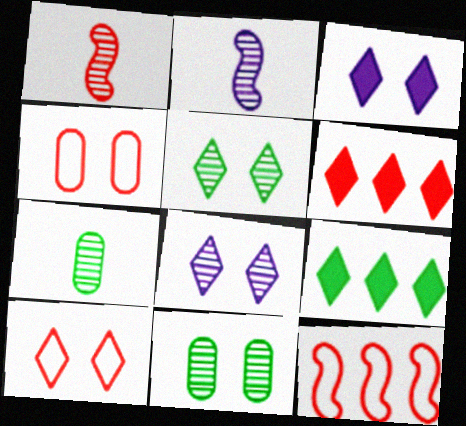[[1, 4, 6], 
[2, 4, 9], 
[3, 5, 10], 
[3, 7, 12]]